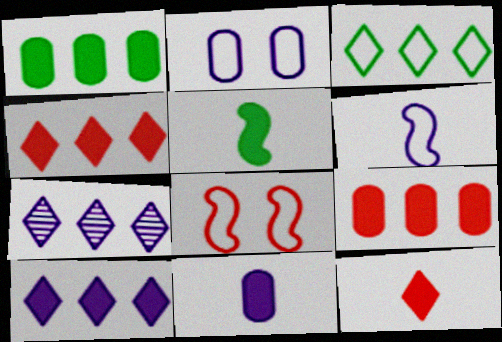[[3, 4, 7], 
[5, 11, 12]]